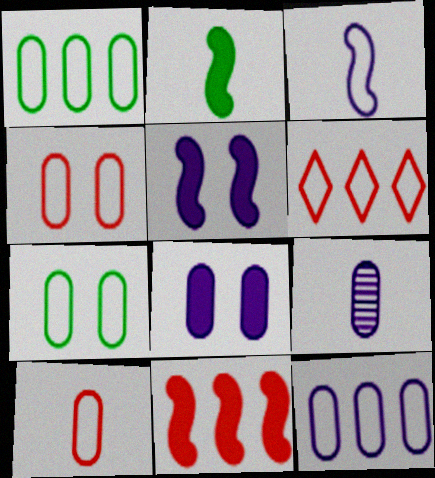[[2, 5, 11], 
[3, 6, 7], 
[7, 10, 12], 
[8, 9, 12]]